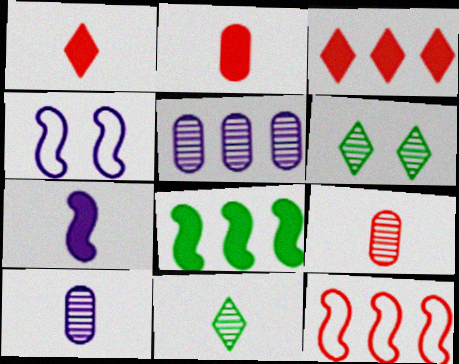[]